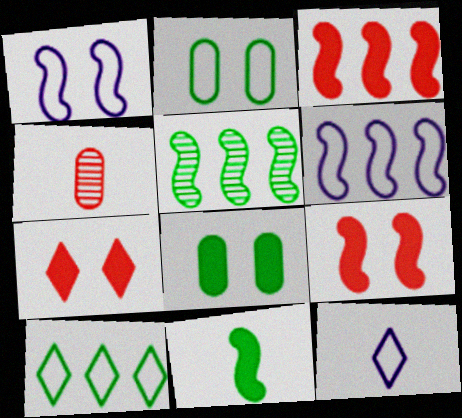[[3, 5, 6], 
[4, 11, 12]]